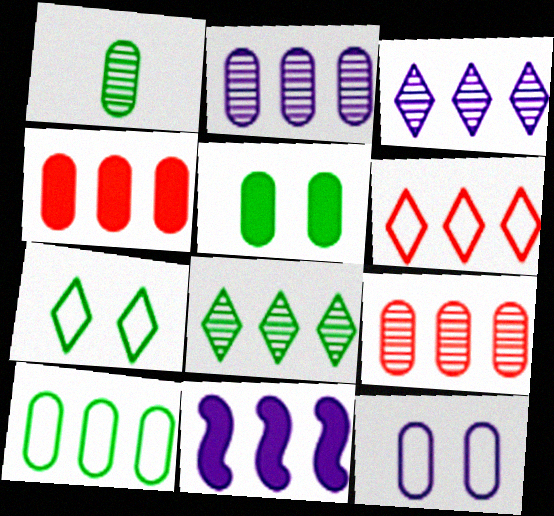[[1, 4, 12], 
[1, 5, 10], 
[2, 4, 10]]